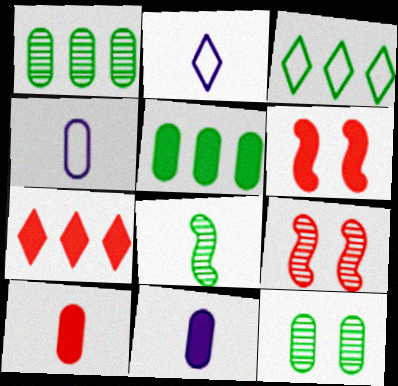[[1, 2, 6], 
[2, 5, 9], 
[2, 8, 10], 
[3, 9, 11], 
[6, 7, 10]]